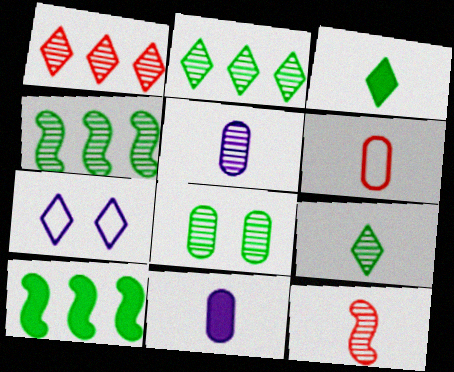[[1, 3, 7], 
[4, 8, 9], 
[5, 9, 12]]